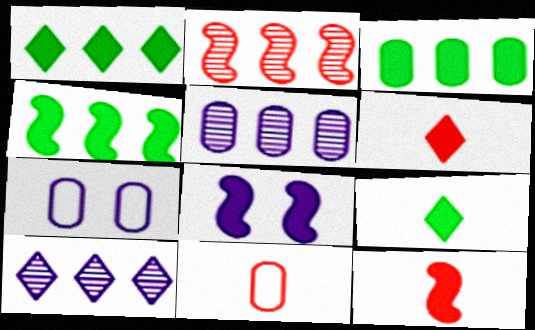[[1, 3, 4], 
[2, 7, 9], 
[3, 6, 8], 
[4, 8, 12]]